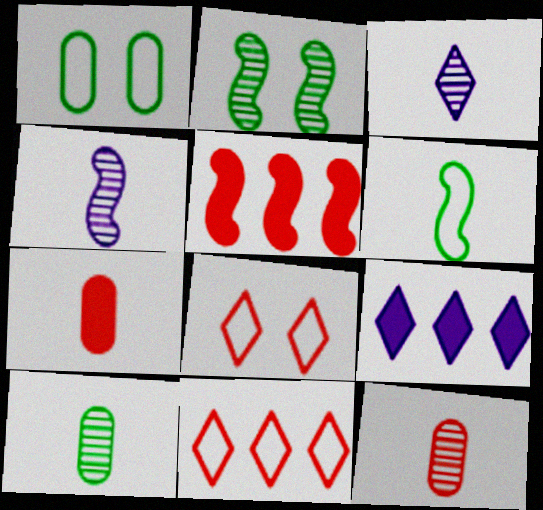[[1, 3, 5], 
[3, 6, 7], 
[5, 8, 12]]